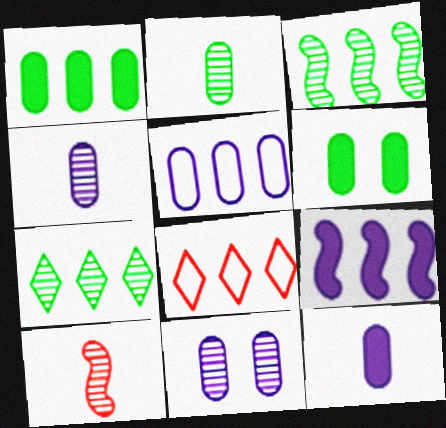[[5, 11, 12], 
[7, 10, 11]]